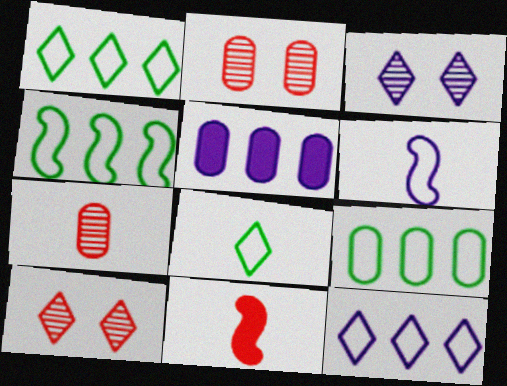[[1, 4, 9], 
[3, 5, 6], 
[3, 9, 11]]